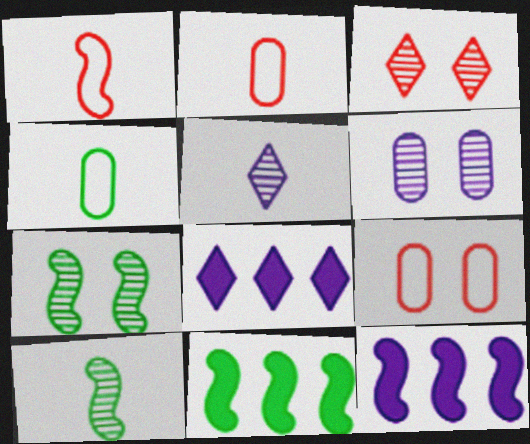[[1, 7, 12], 
[2, 7, 8], 
[3, 4, 12], 
[3, 6, 7], 
[5, 9, 11], 
[8, 9, 10]]